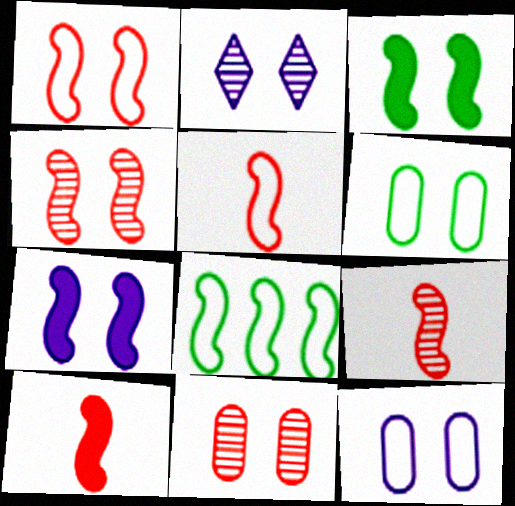[[2, 7, 12], 
[5, 9, 10], 
[7, 8, 9]]